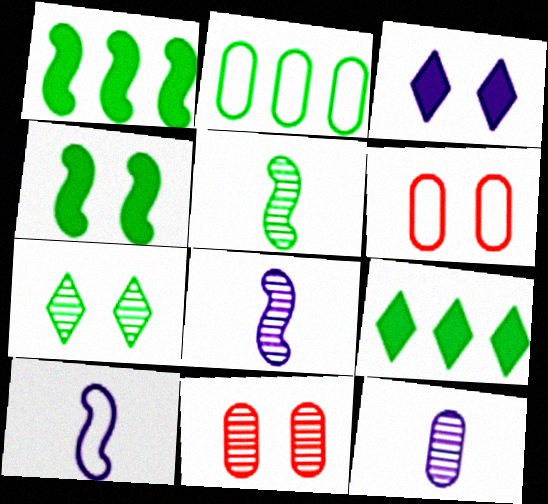[[6, 8, 9], 
[9, 10, 11]]